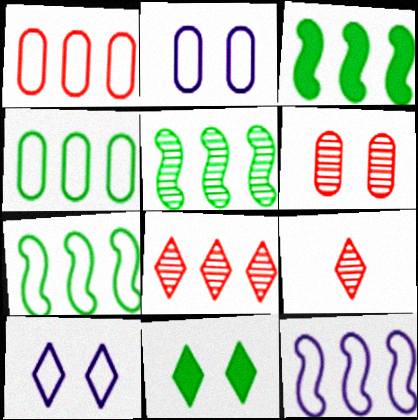[[2, 3, 9], 
[3, 5, 7]]